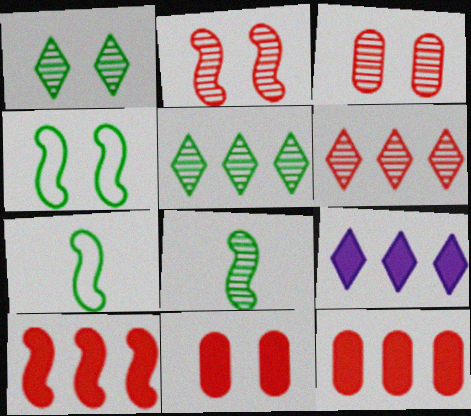[[3, 7, 9]]